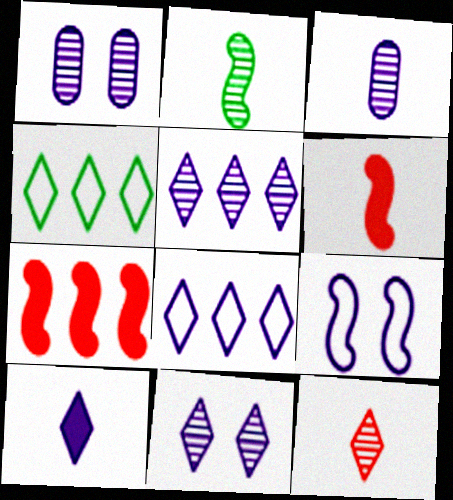[[1, 4, 6], 
[2, 3, 12], 
[2, 7, 9], 
[8, 10, 11]]